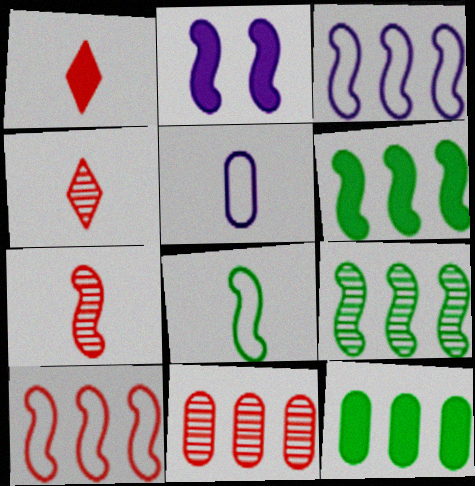[[1, 2, 12]]